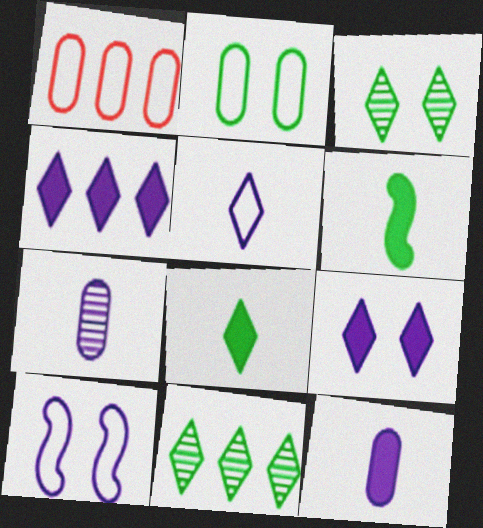[[2, 6, 11], 
[4, 7, 10]]